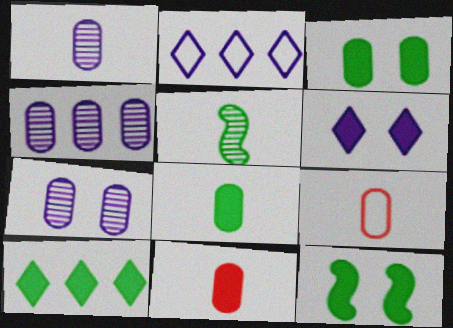[[1, 4, 7], 
[1, 8, 9], 
[3, 4, 9], 
[8, 10, 12]]